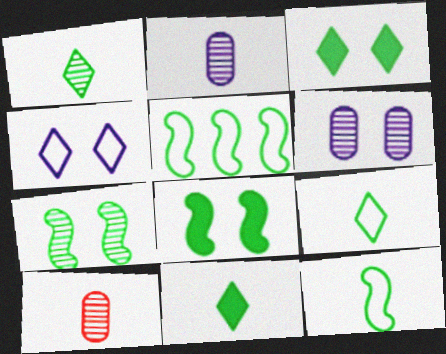[[1, 9, 11]]